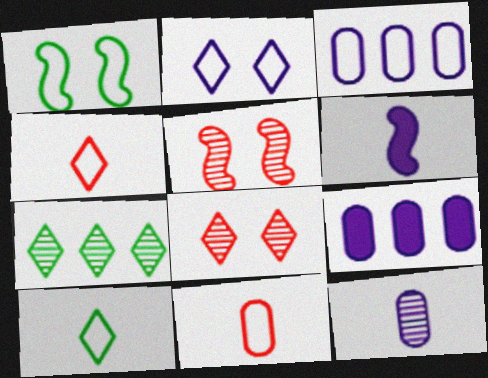[[1, 3, 4], 
[5, 7, 12], 
[5, 9, 10]]